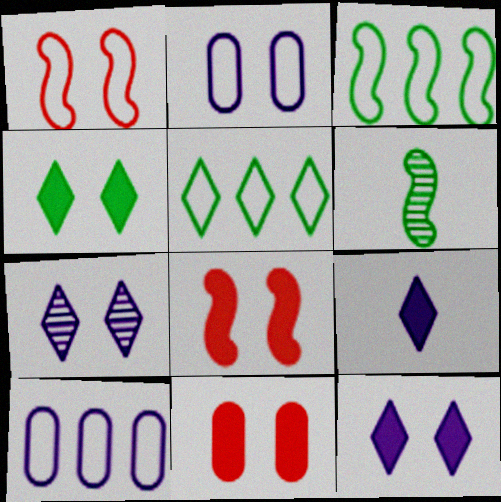[]